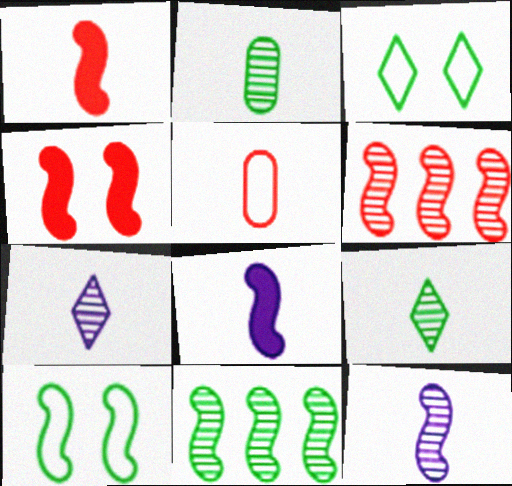[[5, 8, 9], 
[6, 8, 10]]